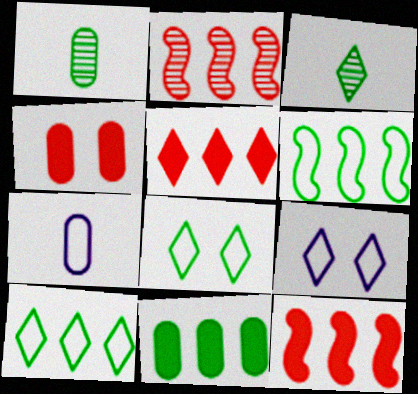[[1, 9, 12], 
[3, 5, 9]]